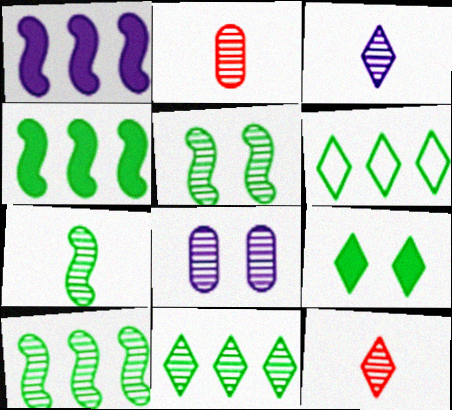[[2, 3, 7], 
[5, 7, 10], 
[8, 10, 12]]